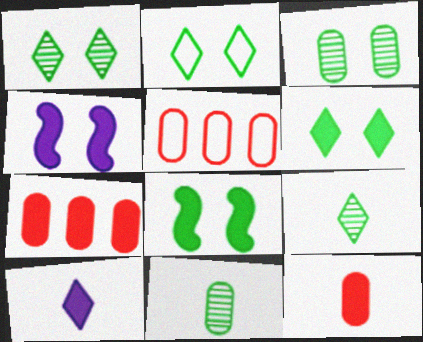[[1, 2, 6], 
[2, 3, 8], 
[4, 5, 9], 
[7, 8, 10]]